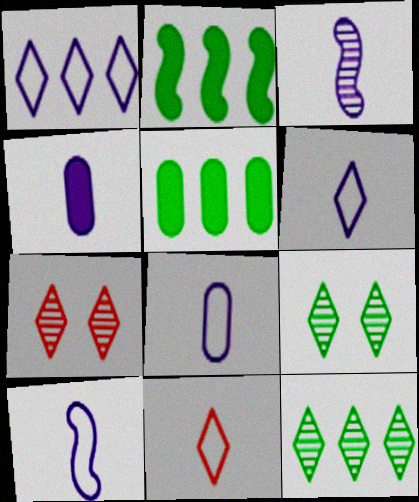[[2, 7, 8], 
[3, 4, 6], 
[5, 7, 10], 
[6, 8, 10]]